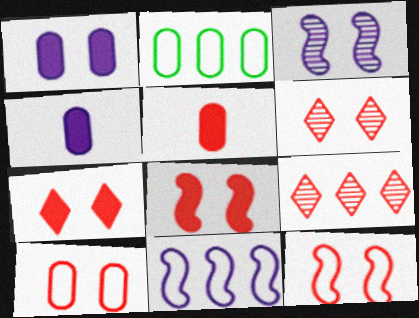[[5, 9, 12], 
[6, 8, 10]]